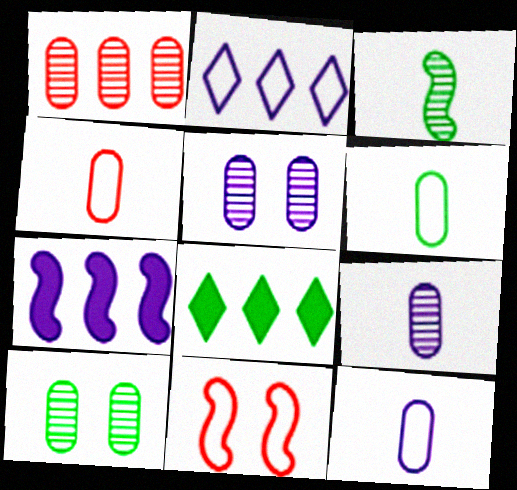[[1, 9, 10], 
[2, 6, 11], 
[3, 7, 11], 
[4, 6, 12], 
[8, 9, 11]]